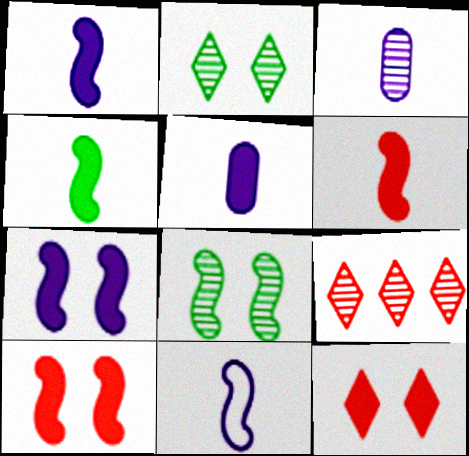[[1, 4, 6], 
[3, 8, 9]]